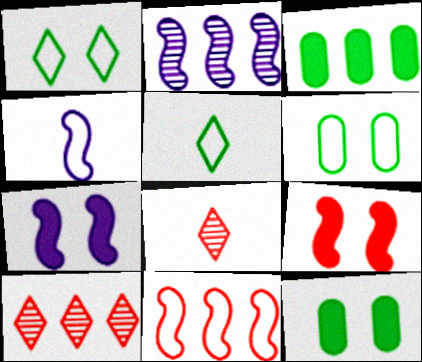[[2, 4, 7], 
[4, 10, 12]]